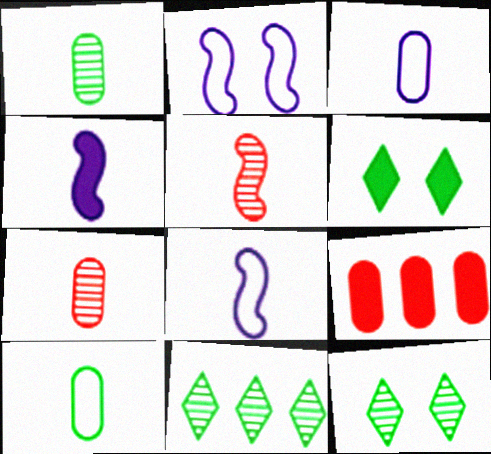[[4, 6, 9], 
[8, 9, 12]]